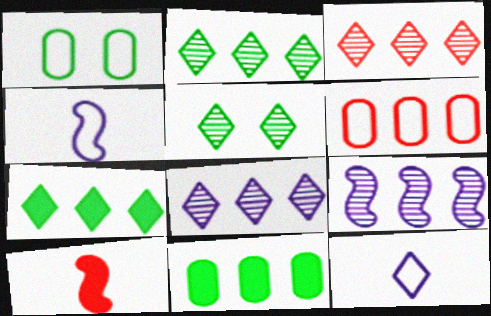[[1, 8, 10], 
[2, 3, 8], 
[6, 7, 9]]